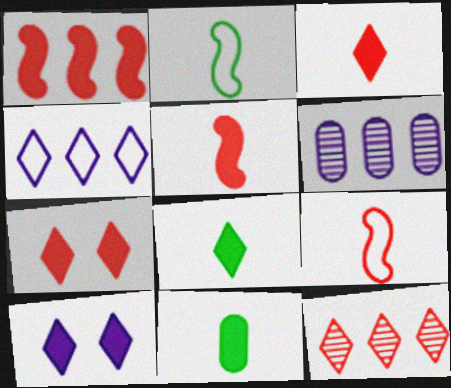[[1, 10, 11], 
[2, 6, 7]]